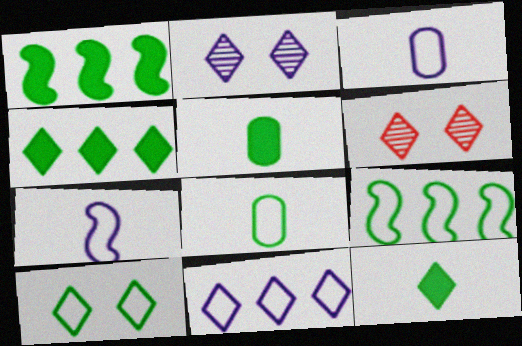[[1, 3, 6], 
[6, 11, 12], 
[8, 9, 10]]